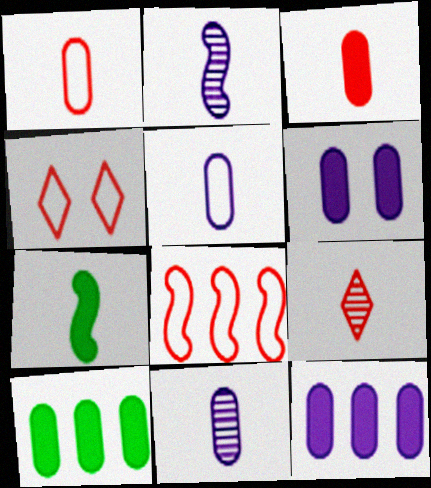[[1, 4, 8], 
[2, 4, 10], 
[3, 6, 10], 
[5, 7, 9]]